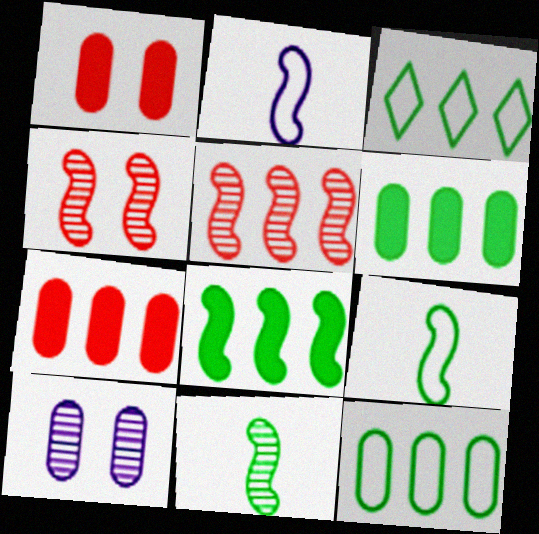[[2, 4, 8]]